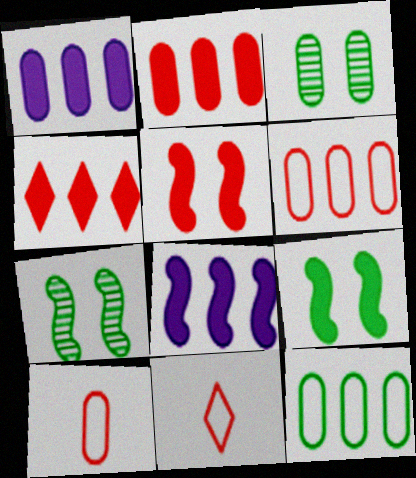[[1, 3, 10], 
[1, 7, 11], 
[3, 8, 11]]